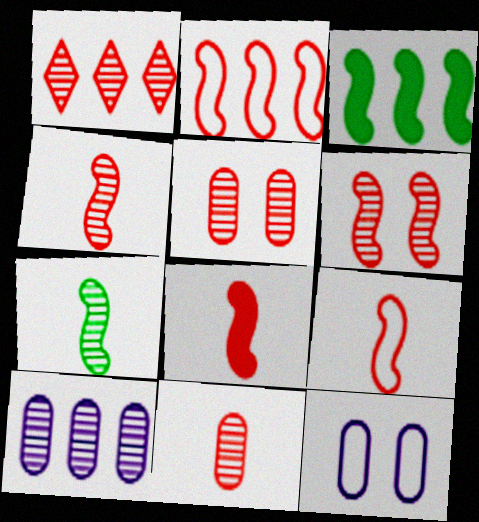[[1, 4, 5], 
[1, 6, 11], 
[2, 6, 8], 
[4, 8, 9]]